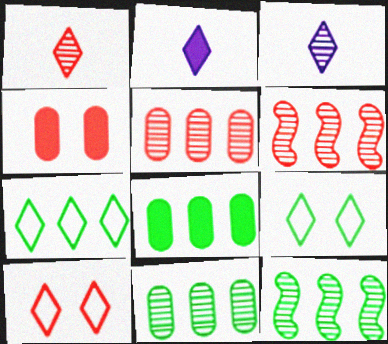[[7, 8, 12]]